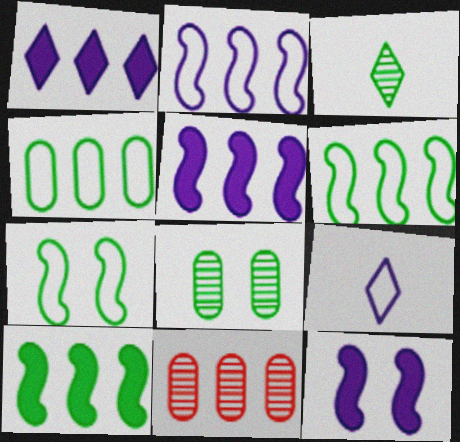[[1, 6, 11]]